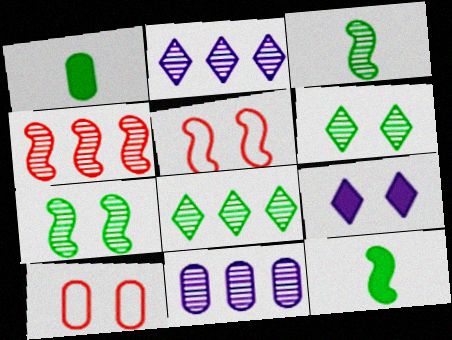[[1, 2, 5], 
[1, 10, 11], 
[2, 10, 12], 
[4, 8, 11], 
[7, 9, 10]]